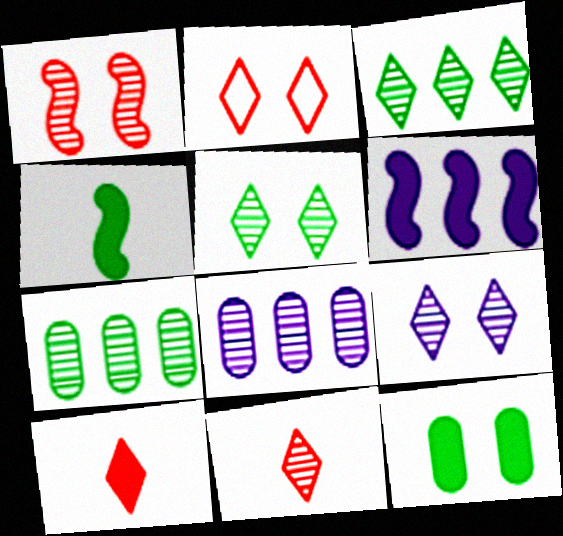[[2, 4, 8], 
[3, 9, 11], 
[6, 10, 12]]